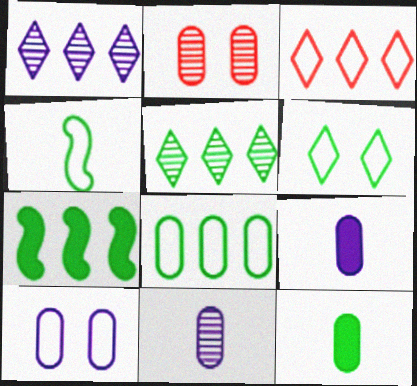[[2, 8, 9], 
[3, 4, 10], 
[4, 6, 8], 
[5, 7, 8]]